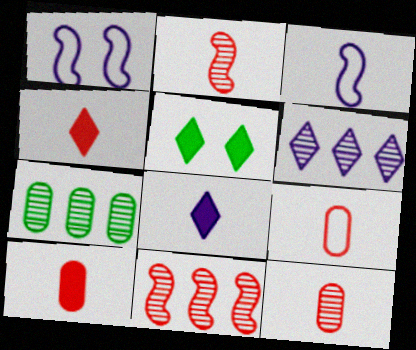[[1, 4, 7], 
[2, 4, 9], 
[6, 7, 11], 
[9, 10, 12]]